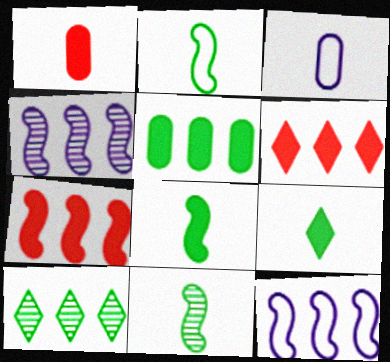[[2, 8, 11]]